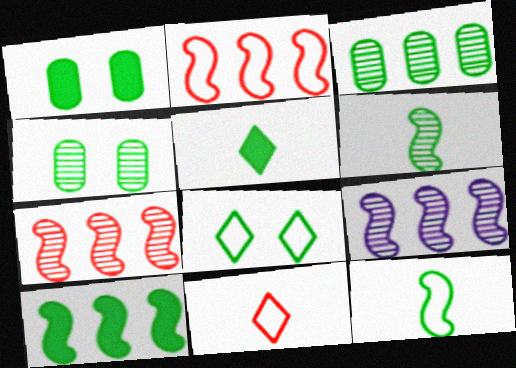[[1, 5, 10], 
[1, 9, 11], 
[2, 9, 10]]